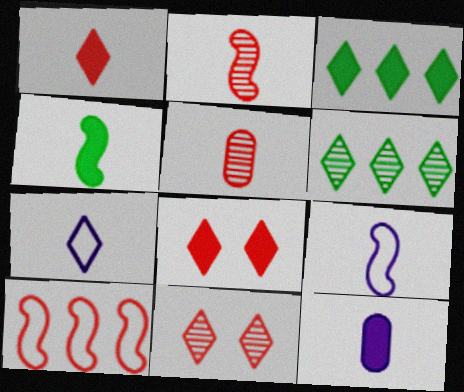[[1, 4, 12], 
[2, 4, 9], 
[3, 7, 11], 
[4, 5, 7], 
[5, 8, 10], 
[6, 7, 8]]